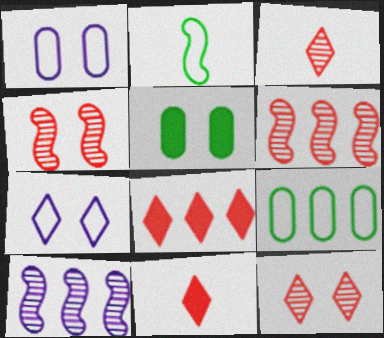[[4, 5, 7], 
[8, 9, 10]]